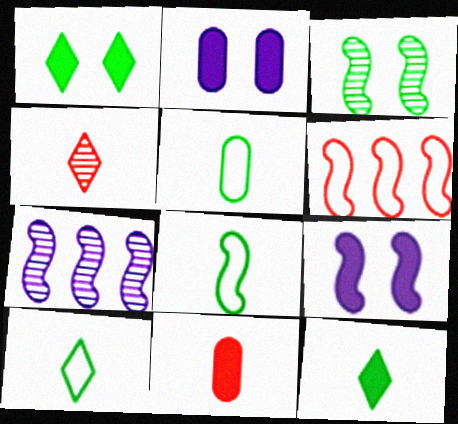[[5, 8, 10]]